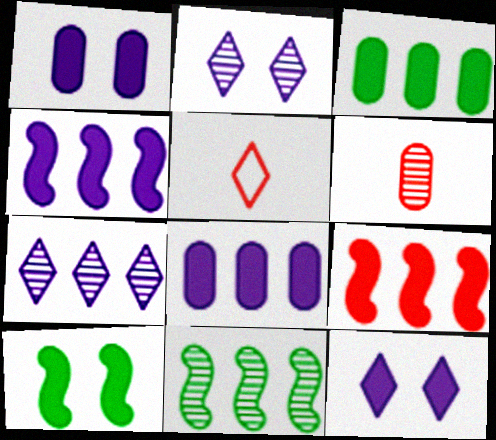[[1, 5, 11], 
[2, 6, 11]]